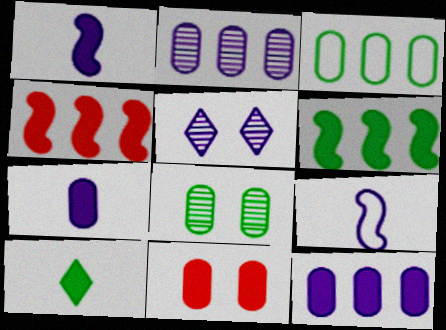[[5, 9, 12]]